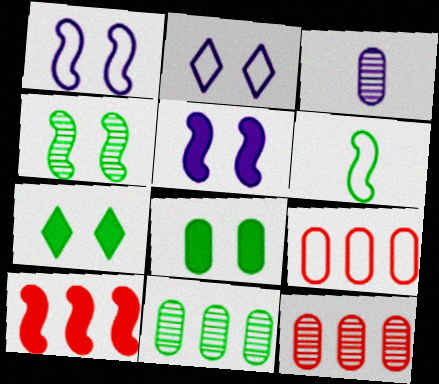[[2, 6, 9], 
[3, 8, 9], 
[6, 7, 11]]